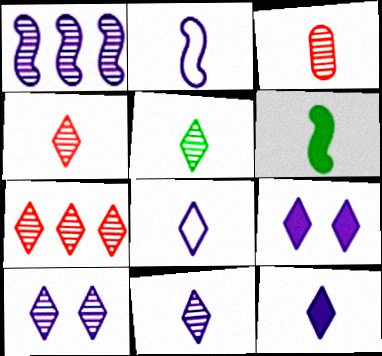[[3, 6, 8], 
[4, 5, 11], 
[5, 7, 10], 
[8, 11, 12]]